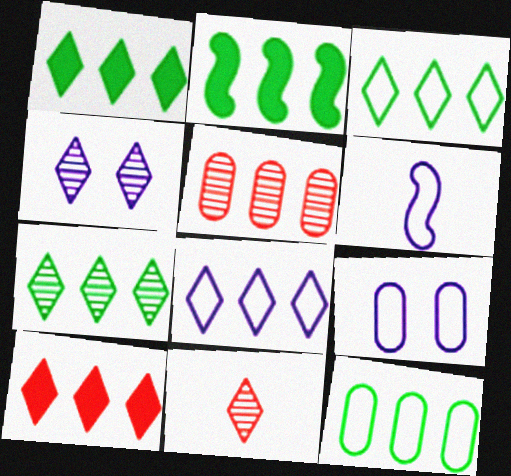[[1, 3, 7], 
[2, 5, 8], 
[2, 7, 12], 
[2, 9, 11], 
[4, 7, 11], 
[6, 8, 9], 
[7, 8, 10]]